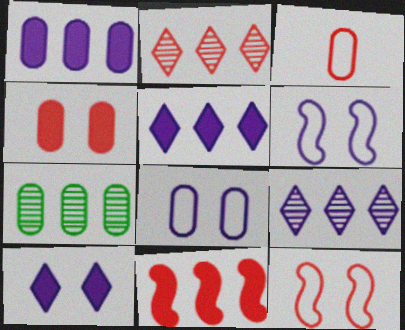[]